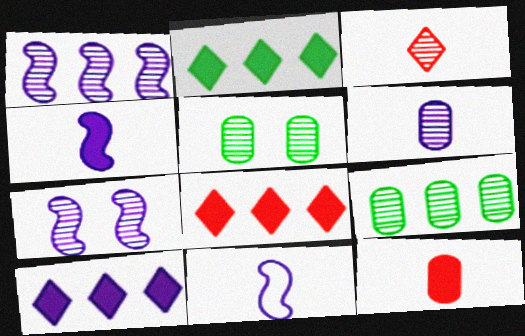[[1, 3, 5], 
[2, 8, 10], 
[3, 7, 9], 
[5, 8, 11]]